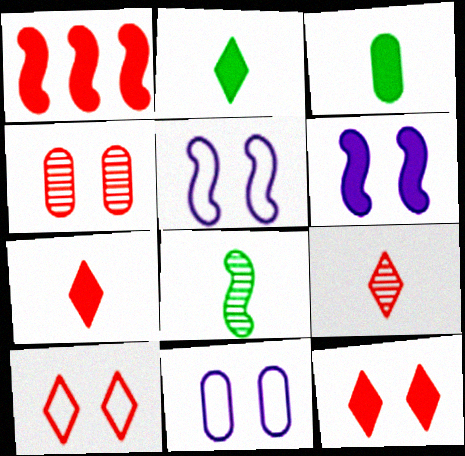[[1, 5, 8]]